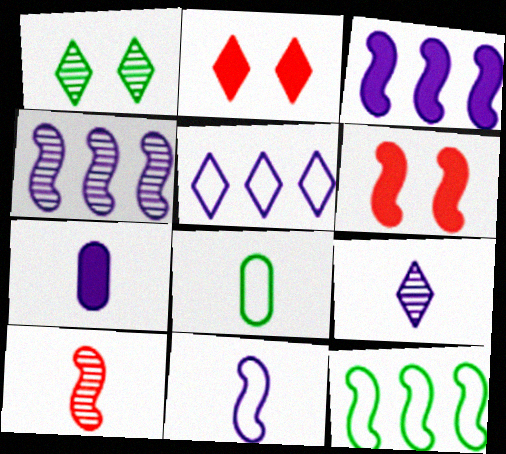[[2, 4, 8], 
[7, 9, 11]]